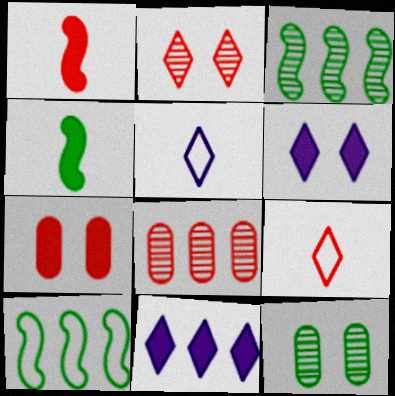[[3, 5, 7], 
[4, 7, 11], 
[8, 10, 11]]